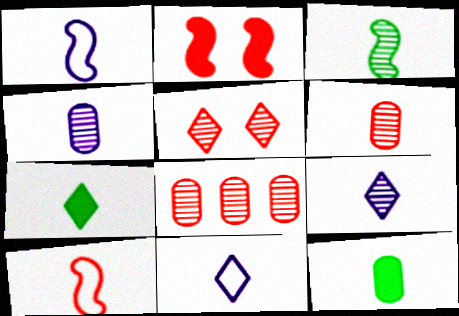[[1, 6, 7], 
[3, 6, 9], 
[4, 7, 10], 
[9, 10, 12]]